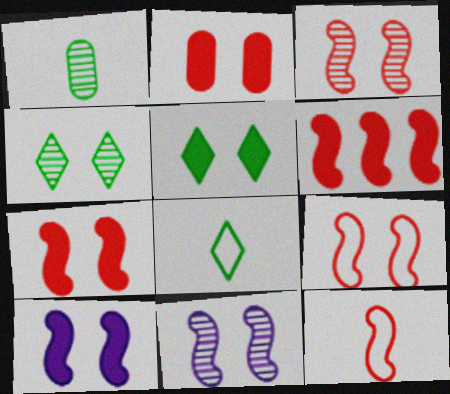[[2, 5, 10], 
[3, 6, 12], 
[3, 7, 9]]